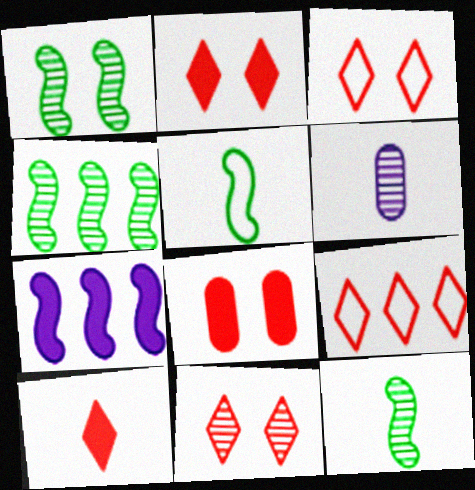[[1, 4, 12], 
[2, 3, 11], 
[4, 6, 11], 
[5, 6, 10], 
[9, 10, 11]]